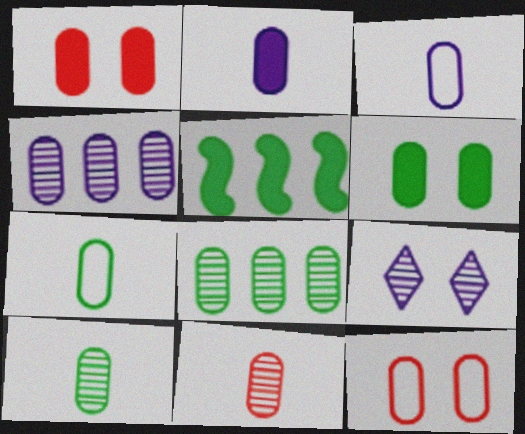[[1, 3, 8], 
[1, 4, 7], 
[2, 7, 11], 
[2, 8, 12], 
[6, 7, 8]]